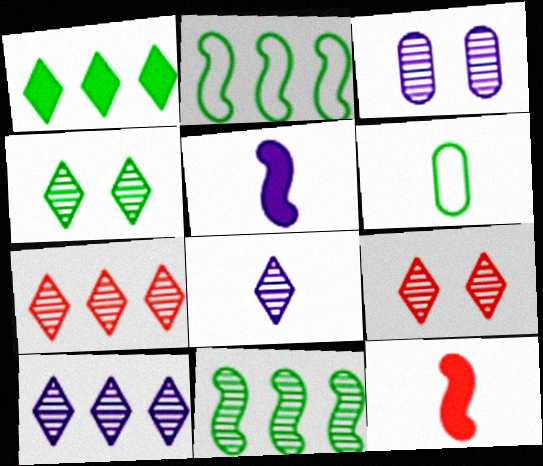[[4, 7, 8], 
[6, 8, 12]]